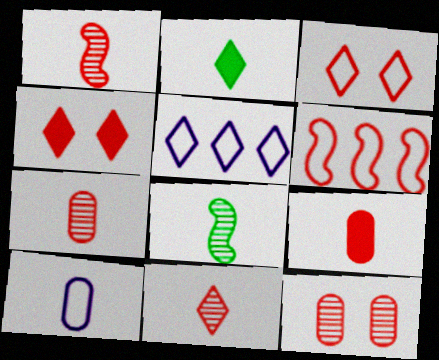[[1, 2, 10], 
[1, 7, 11], 
[4, 6, 7]]